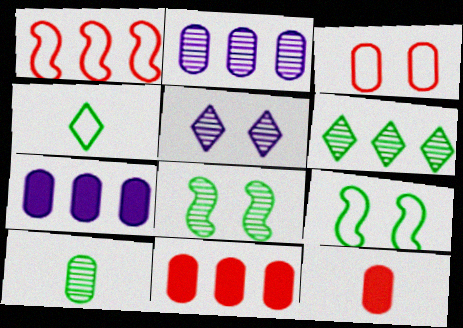[[1, 6, 7], 
[3, 7, 10], 
[6, 8, 10]]